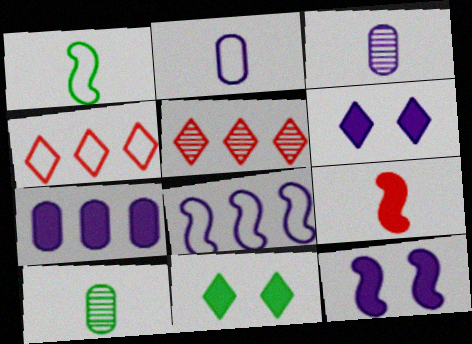[[3, 6, 8], 
[4, 10, 12], 
[7, 9, 11]]